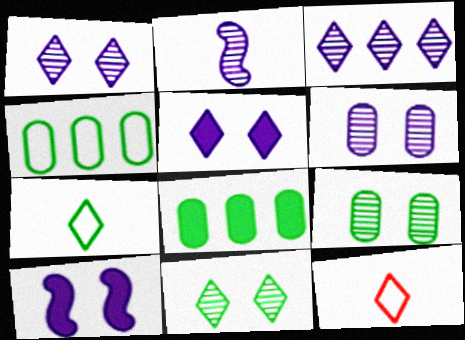[[2, 3, 6]]